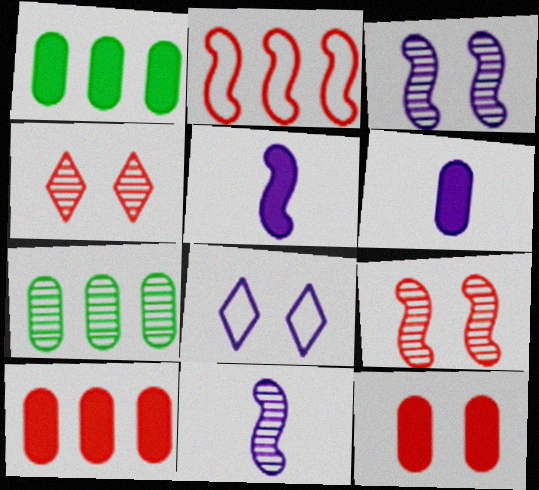[[1, 6, 12], 
[4, 7, 11]]